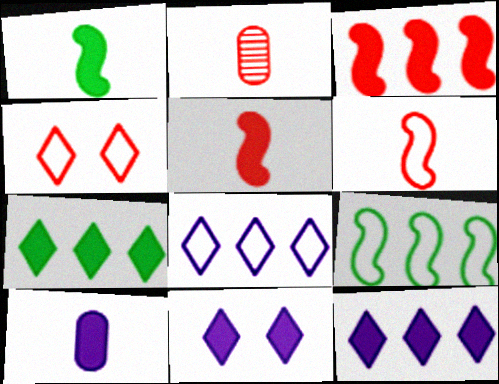[[2, 3, 4], 
[2, 9, 11]]